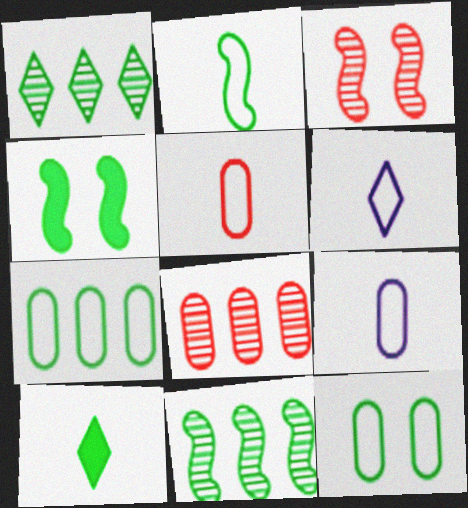[[2, 4, 11], 
[2, 5, 6], 
[4, 6, 8], 
[10, 11, 12]]